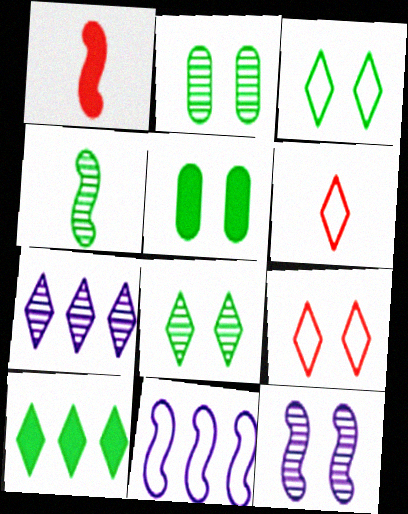[[5, 9, 12]]